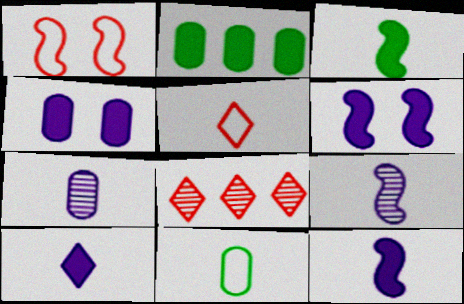[[3, 5, 7], 
[6, 8, 11]]